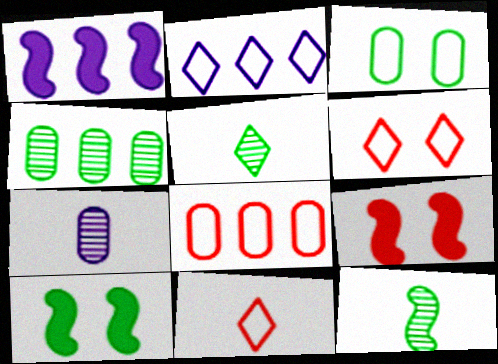[]